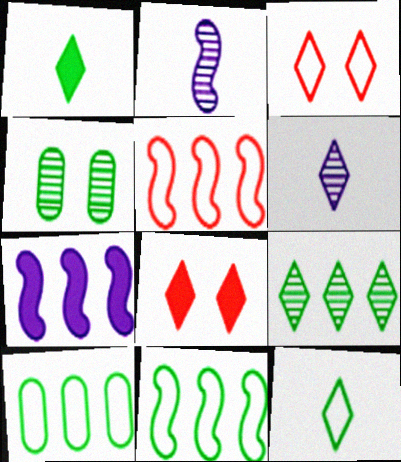[[1, 4, 11], 
[2, 8, 10]]